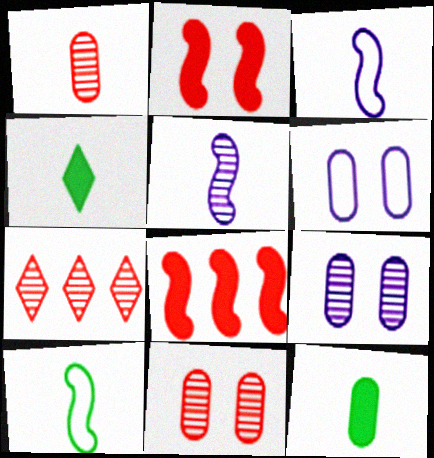[[1, 3, 4]]